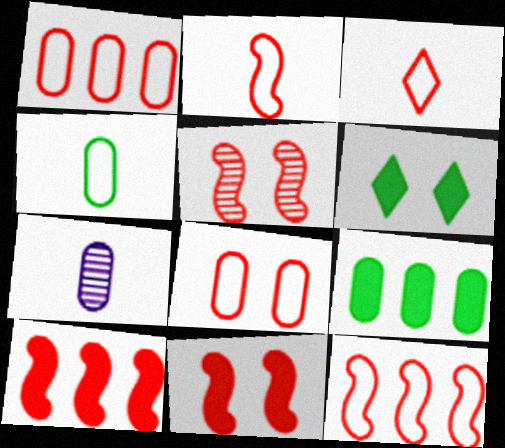[[2, 5, 10], 
[3, 8, 12], 
[6, 7, 12], 
[7, 8, 9]]